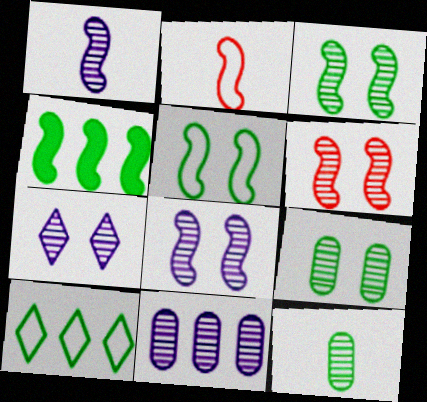[[1, 7, 11], 
[2, 4, 8], 
[3, 6, 8], 
[6, 7, 9]]